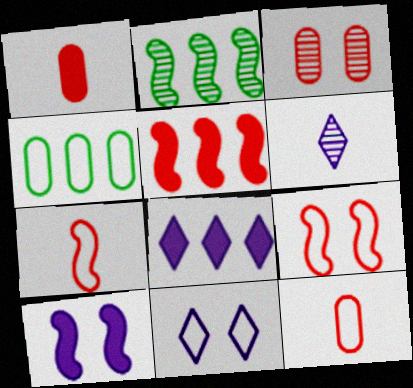[[1, 2, 11], 
[2, 3, 6], 
[2, 7, 10], 
[4, 7, 11], 
[6, 8, 11]]